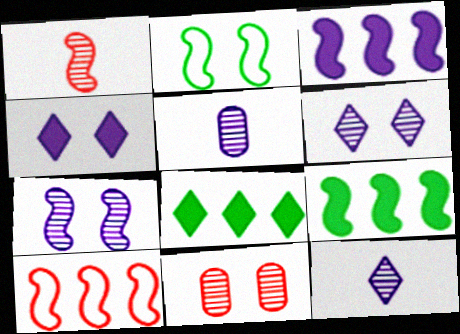[[1, 2, 3], 
[2, 4, 11]]